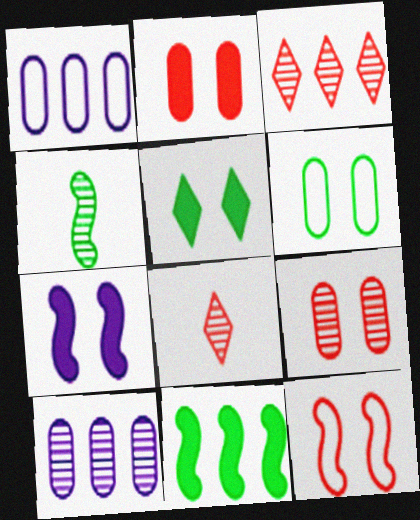[[1, 3, 11], 
[2, 5, 7]]